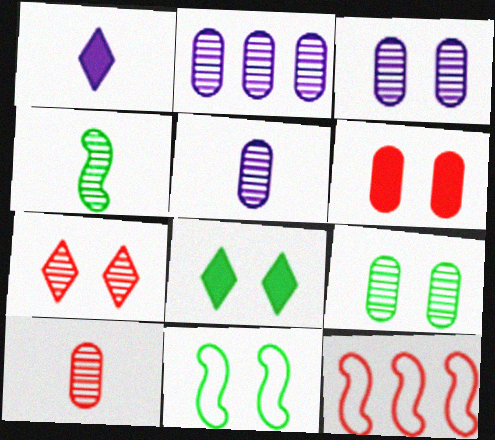[[1, 9, 12], 
[2, 3, 5], 
[2, 4, 7], 
[2, 9, 10], 
[5, 8, 12], 
[8, 9, 11]]